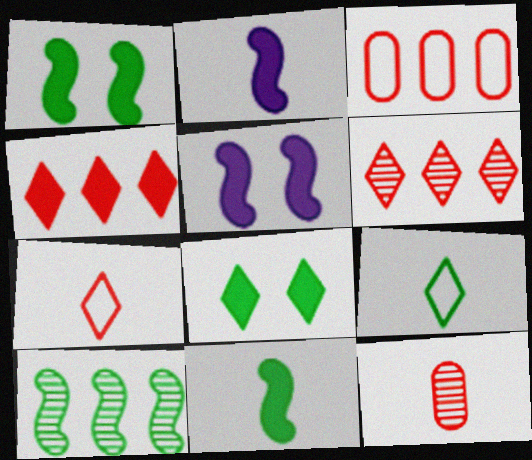[[2, 9, 12]]